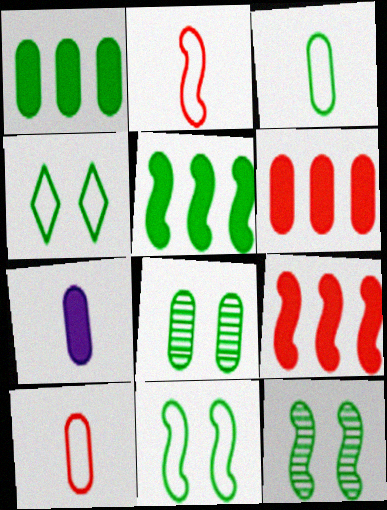[[1, 3, 8]]